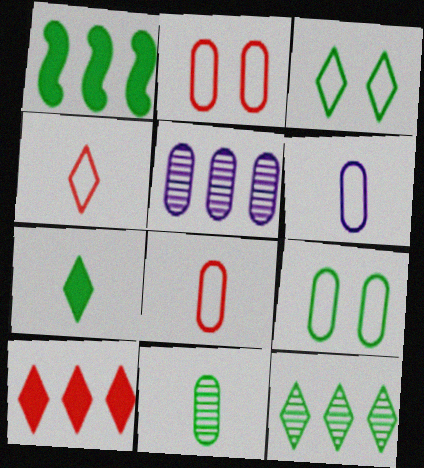[[1, 3, 11], 
[3, 7, 12]]